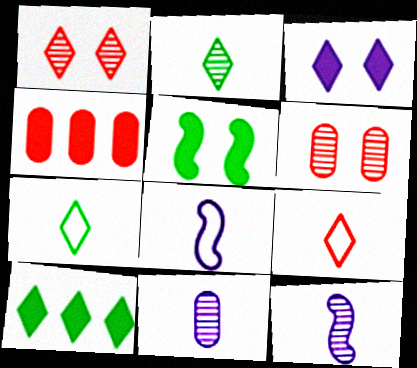[[6, 8, 10]]